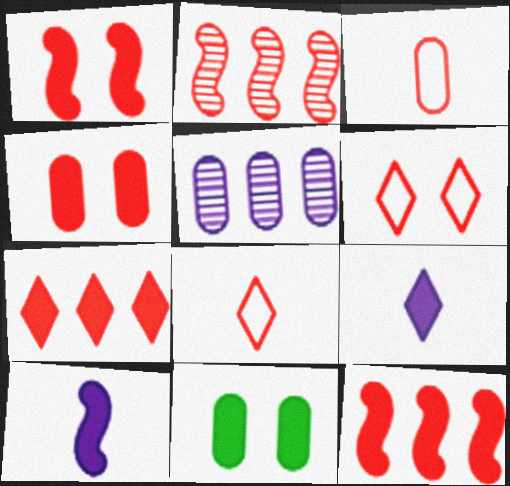[[2, 4, 8], 
[3, 5, 11], 
[7, 10, 11], 
[9, 11, 12]]